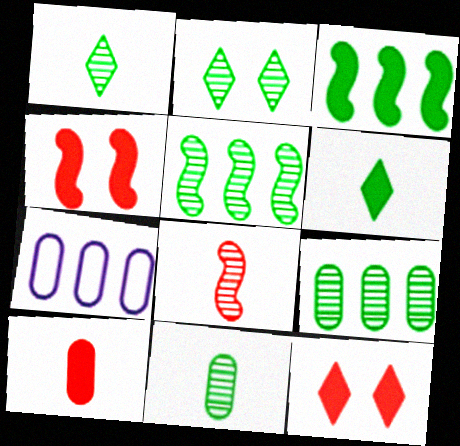[[1, 4, 7], 
[2, 5, 11]]